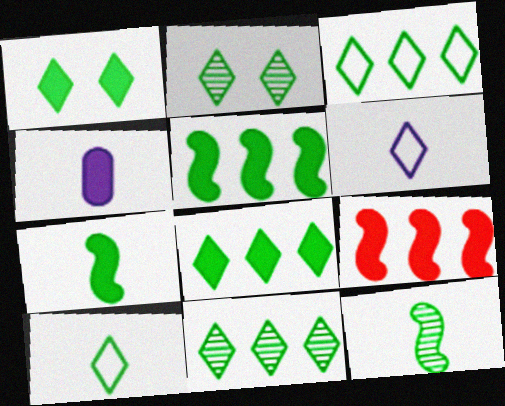[[1, 4, 9], 
[1, 10, 11], 
[2, 8, 10], 
[3, 8, 11]]